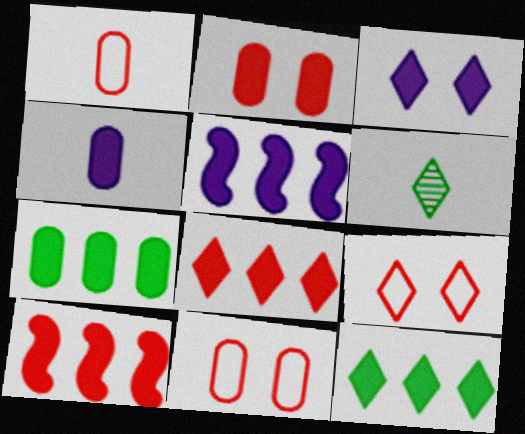[[2, 4, 7], 
[3, 4, 5], 
[5, 6, 11], 
[5, 7, 8]]